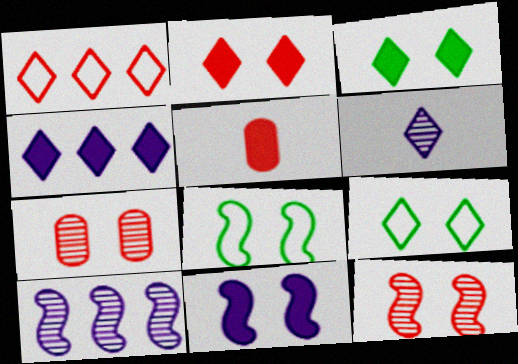[[1, 3, 6], 
[1, 5, 12], 
[5, 9, 10], 
[7, 9, 11], 
[8, 11, 12]]